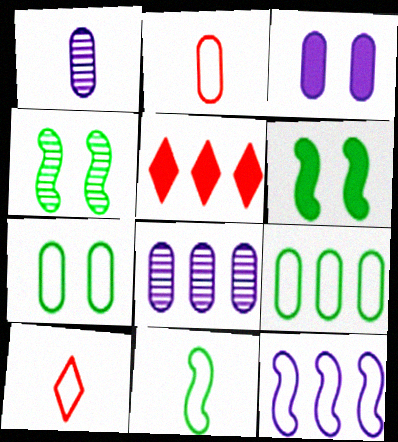[[6, 8, 10], 
[7, 10, 12]]